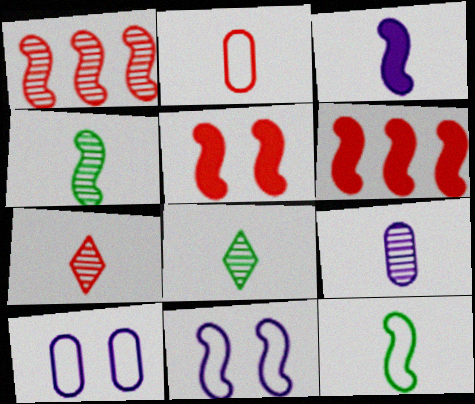[[2, 3, 8], 
[4, 6, 11], 
[4, 7, 9], 
[6, 8, 10]]